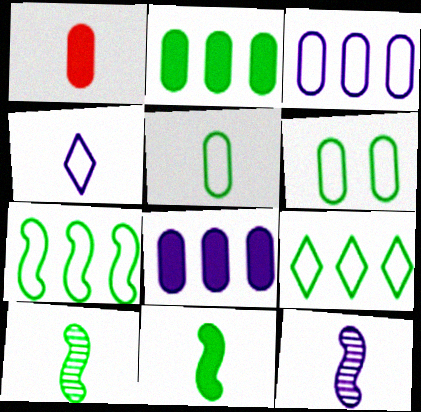[[1, 4, 10]]